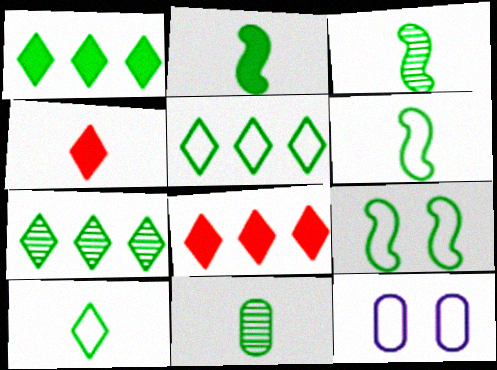[[1, 5, 7], 
[1, 9, 11], 
[2, 3, 6], 
[2, 10, 11], 
[3, 8, 12]]